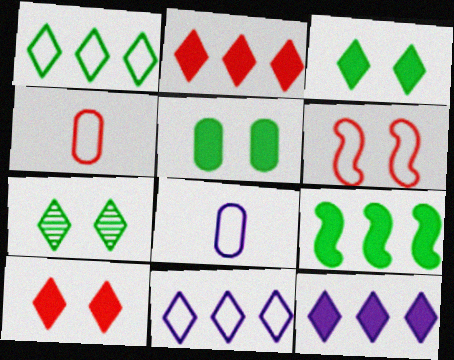[[1, 6, 8]]